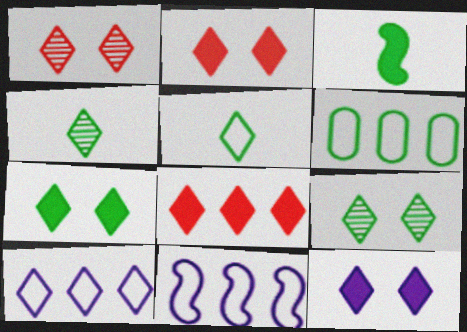[[2, 4, 10], 
[2, 7, 12], 
[3, 6, 9]]